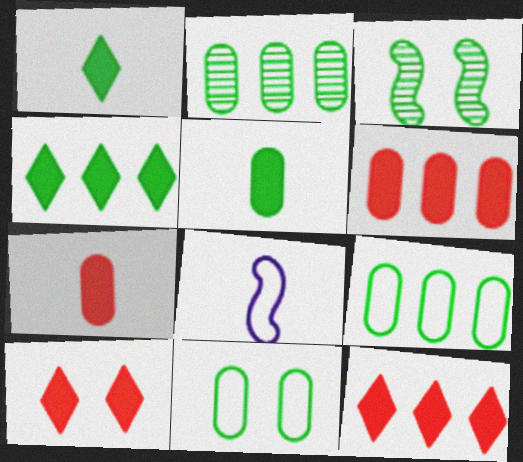[[1, 3, 9], 
[2, 5, 11], 
[2, 8, 10]]